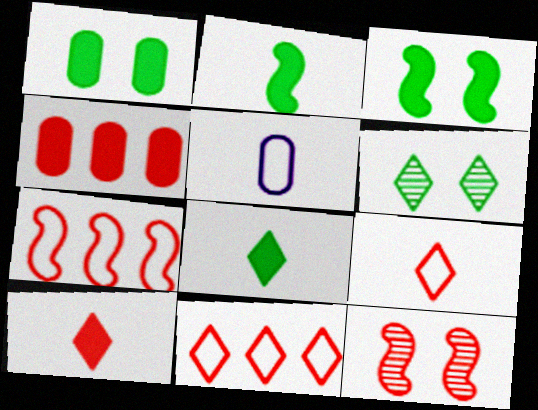[[4, 9, 12]]